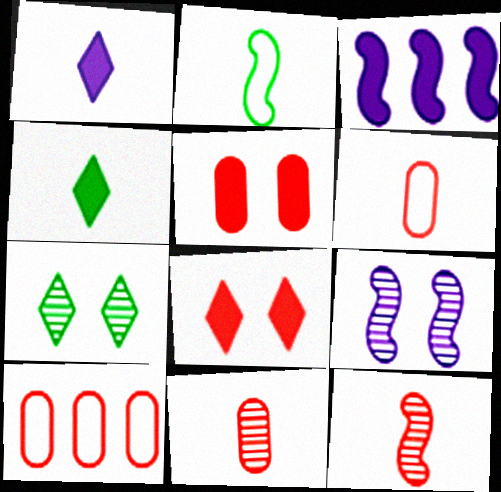[[1, 2, 11], 
[3, 4, 5], 
[3, 6, 7], 
[4, 9, 10], 
[5, 10, 11], 
[8, 10, 12]]